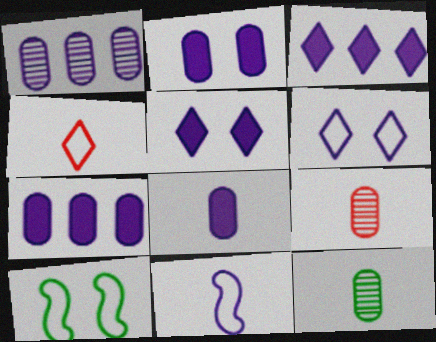[[1, 5, 11], 
[2, 7, 8], 
[3, 9, 10]]